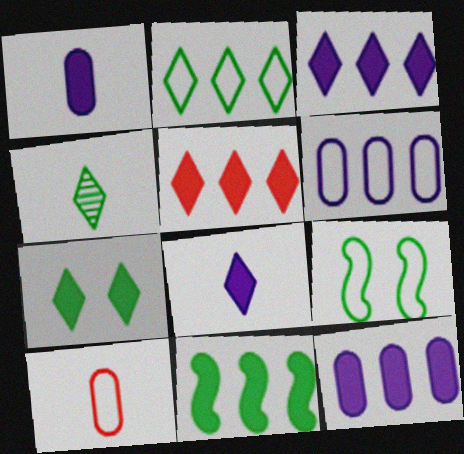[[2, 4, 7], 
[5, 7, 8], 
[5, 11, 12]]